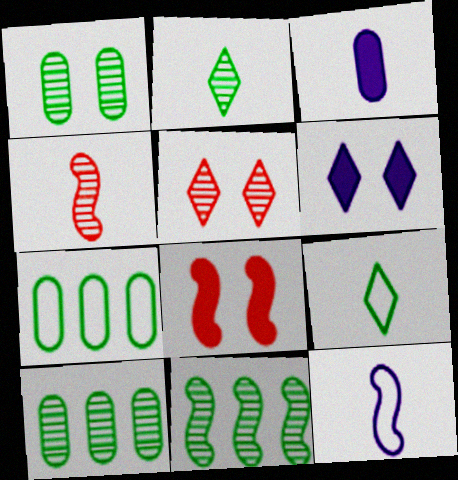[[1, 2, 11], 
[3, 4, 9], 
[4, 6, 7], 
[8, 11, 12]]